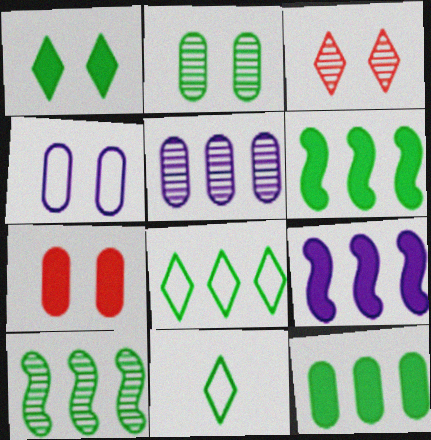[[2, 4, 7], 
[2, 6, 11], 
[8, 10, 12]]